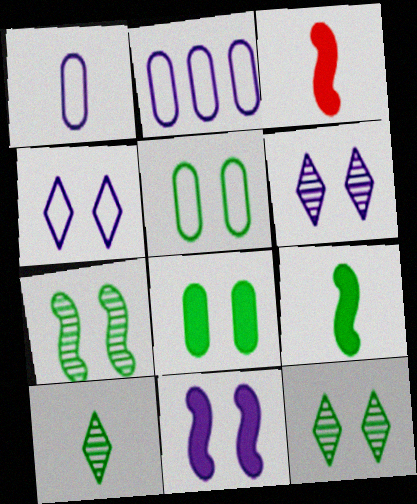[[1, 3, 10], 
[2, 3, 12]]